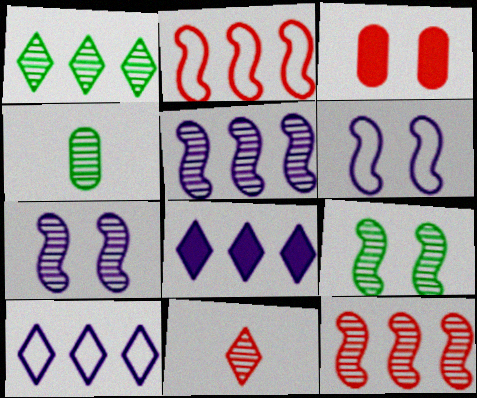[[1, 4, 9], 
[2, 3, 11]]